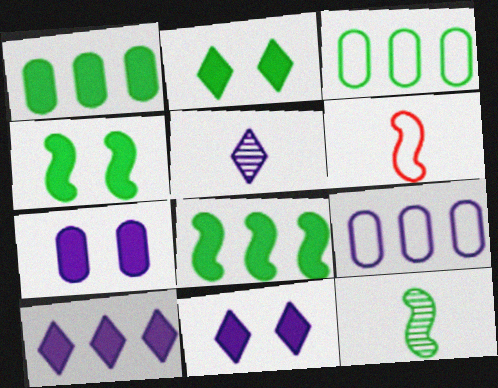[[2, 3, 12]]